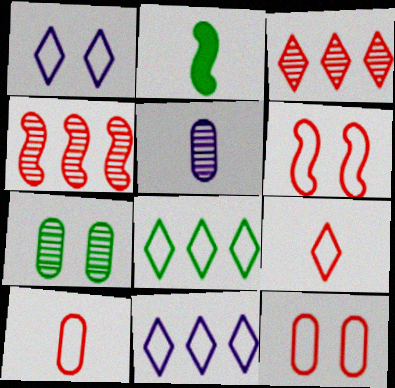[[1, 8, 9], 
[2, 5, 9], 
[2, 7, 8]]